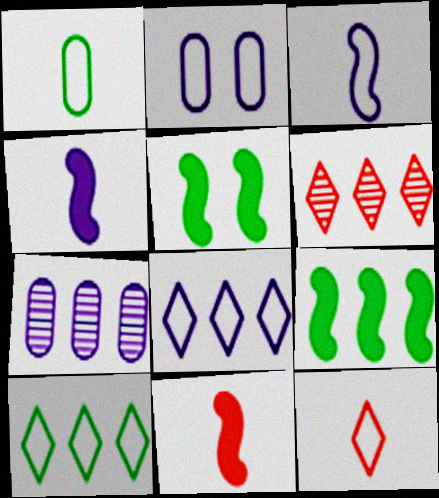[[1, 3, 12], 
[2, 3, 8], 
[5, 7, 12]]